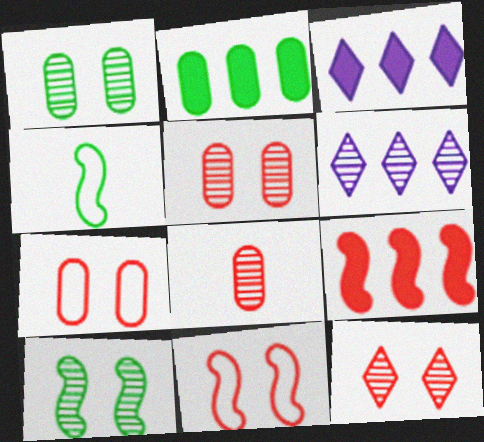[[2, 3, 9], 
[3, 4, 5], 
[6, 8, 10]]